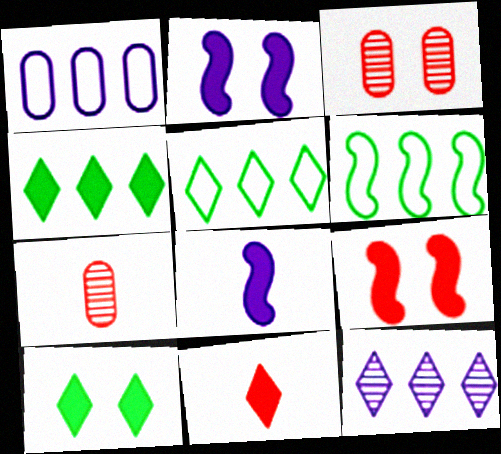[[2, 5, 7], 
[3, 5, 8]]